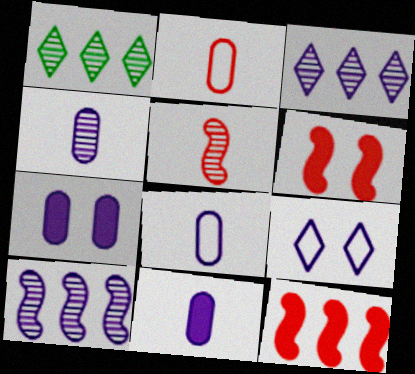[[1, 6, 8], 
[4, 8, 11], 
[9, 10, 11]]